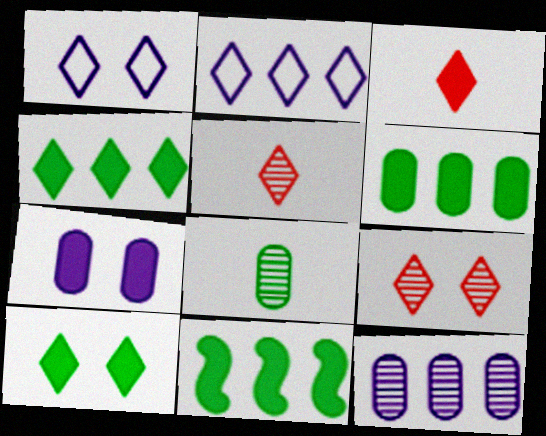[[1, 4, 5], 
[1, 9, 10], 
[2, 5, 10], 
[3, 7, 11], 
[4, 6, 11]]